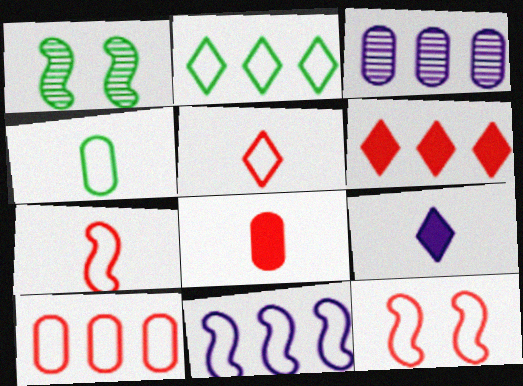[[1, 9, 10], 
[2, 10, 11], 
[5, 10, 12]]